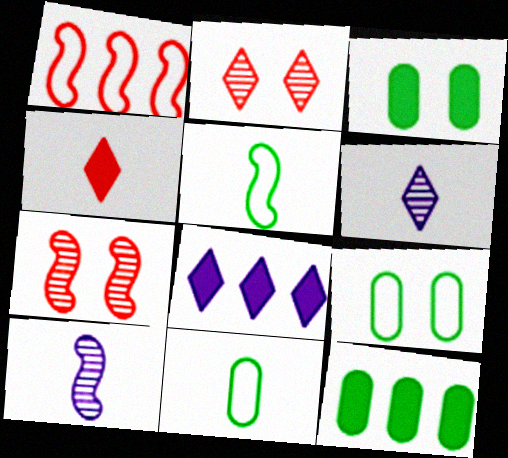[[1, 3, 6], 
[4, 10, 11], 
[7, 8, 11]]